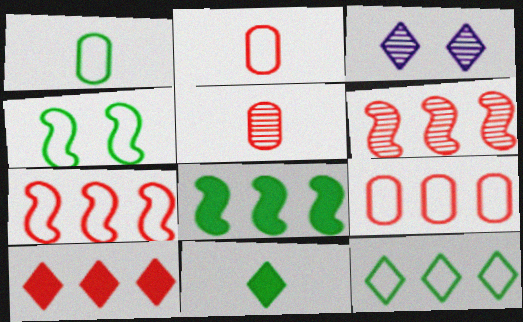[[1, 4, 12], 
[2, 3, 8], 
[6, 9, 10]]